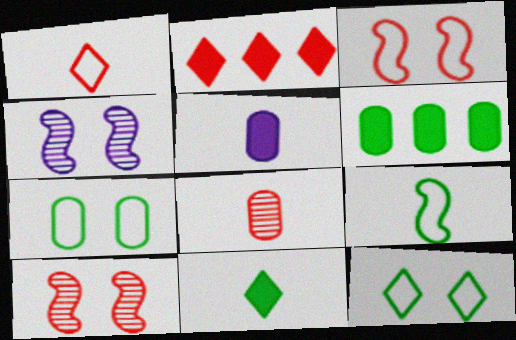[[1, 4, 6], 
[2, 3, 8]]